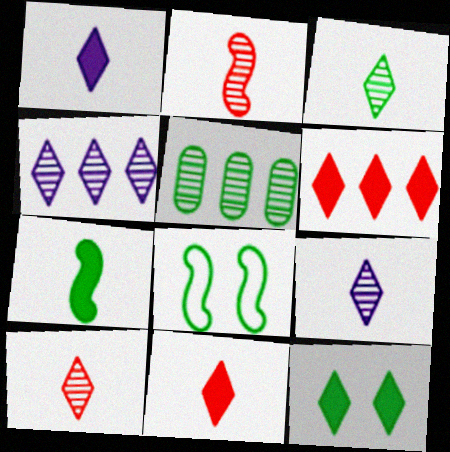[[1, 6, 12], 
[3, 9, 10]]